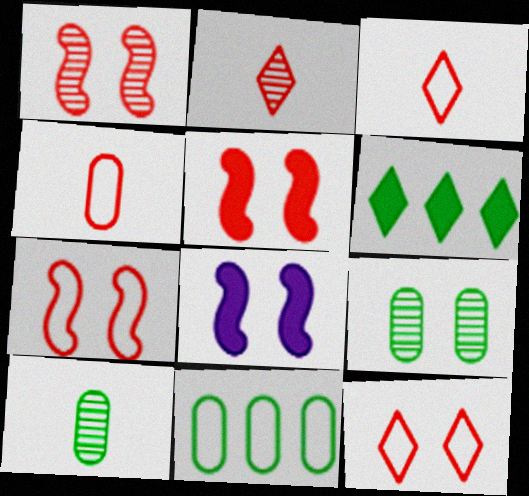[[1, 5, 7], 
[2, 8, 11], 
[8, 9, 12]]